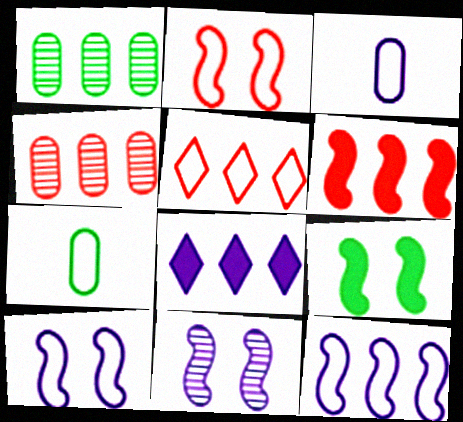[[2, 9, 11], 
[3, 8, 11], 
[4, 5, 6], 
[5, 7, 10]]